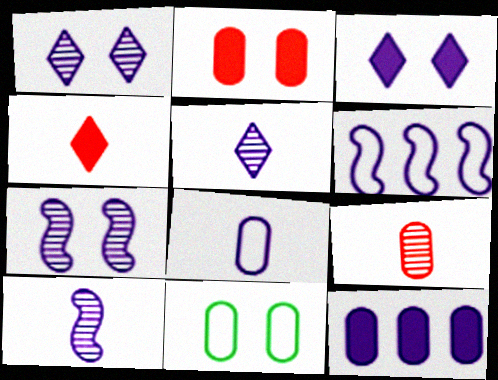[[9, 11, 12]]